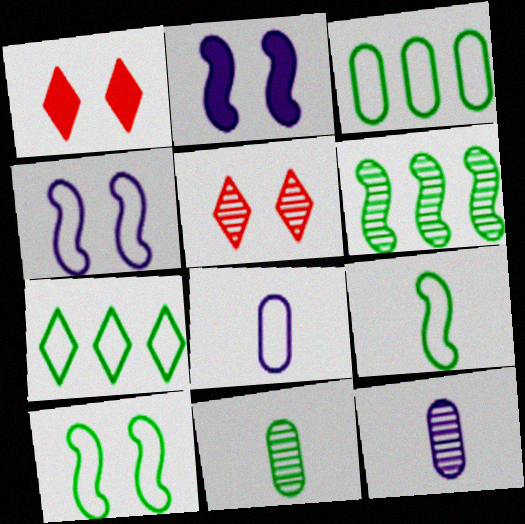[[1, 6, 8], 
[5, 6, 12]]